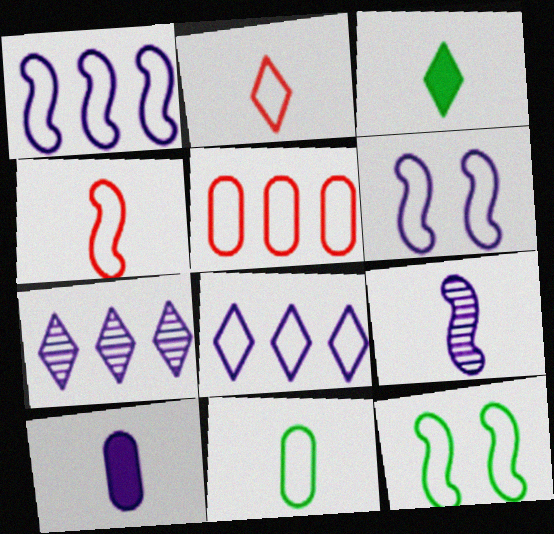[[1, 4, 12], 
[6, 7, 10]]